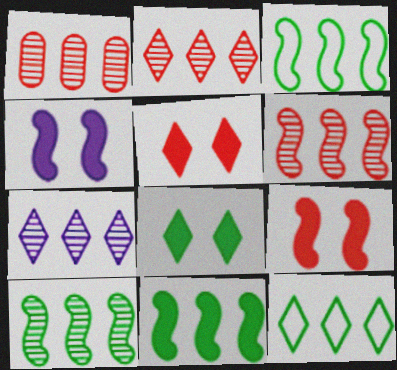[[1, 2, 6], 
[1, 7, 10], 
[3, 10, 11]]